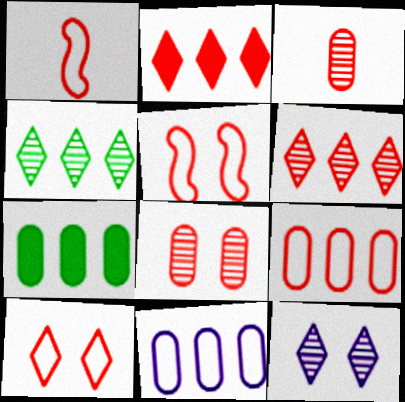[[1, 2, 8], 
[1, 7, 12], 
[1, 9, 10], 
[2, 3, 5]]